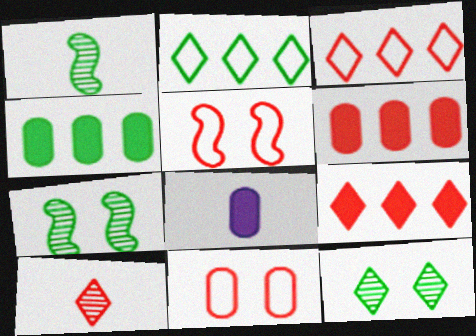[[3, 7, 8], 
[5, 6, 10]]